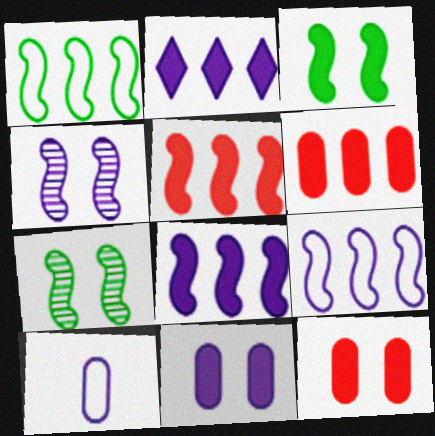[[2, 4, 10]]